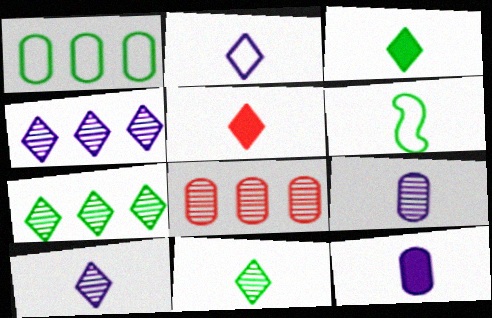[[2, 5, 11], 
[5, 6, 9]]